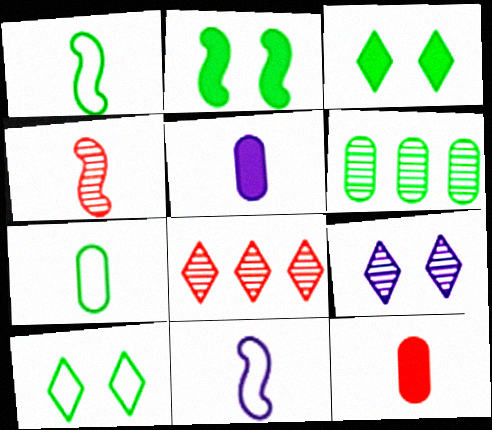[[1, 3, 6], 
[4, 6, 9]]